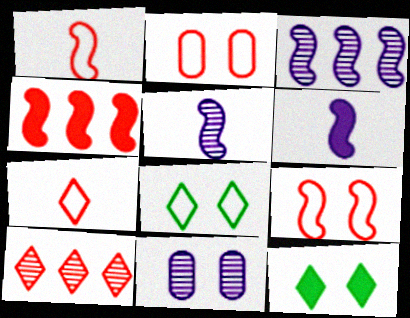[[9, 11, 12]]